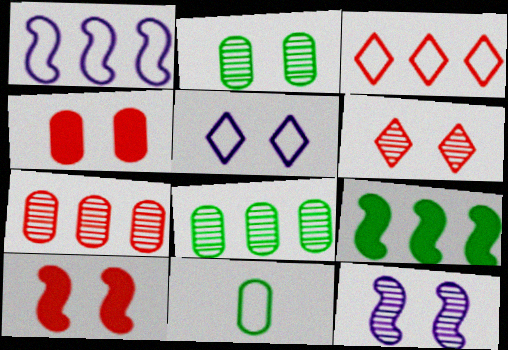[[2, 5, 10], 
[2, 6, 12]]